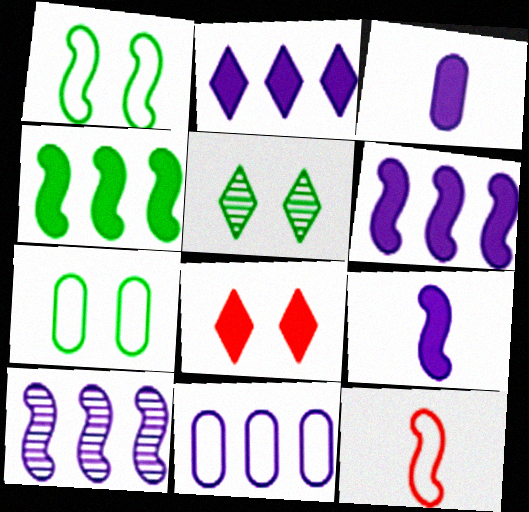[[2, 10, 11], 
[3, 4, 8]]